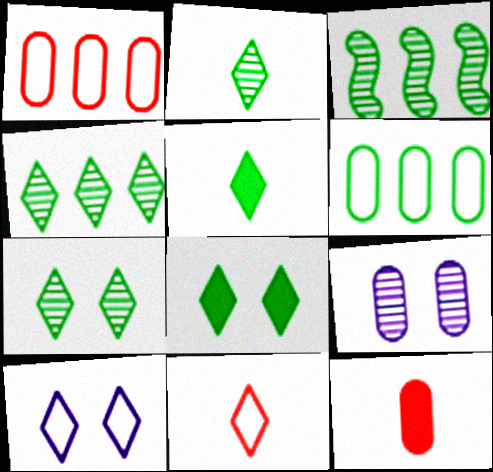[[2, 4, 7], 
[3, 10, 12], 
[6, 9, 12]]